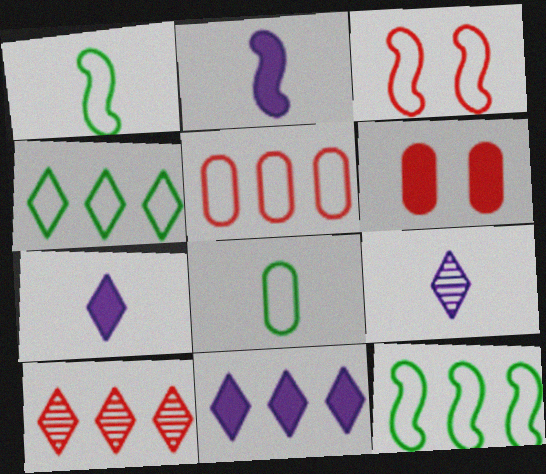[[4, 10, 11], 
[6, 9, 12]]